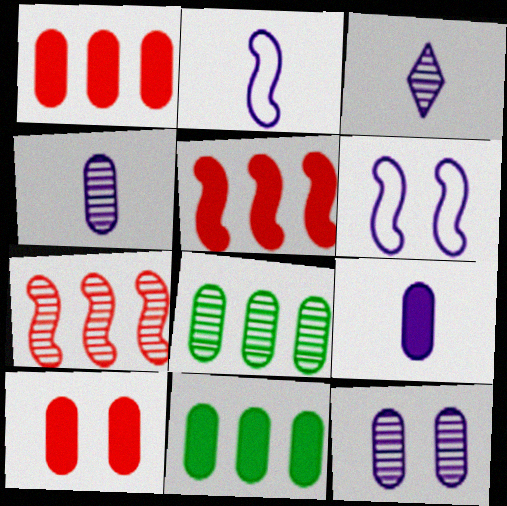[[2, 3, 9], 
[9, 10, 11]]